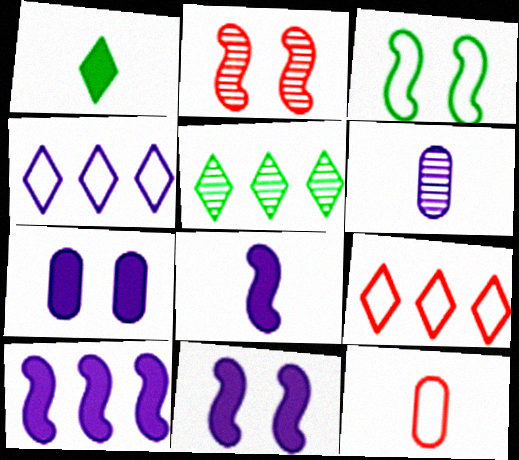[[2, 3, 11], 
[2, 5, 6], 
[3, 4, 12], 
[4, 6, 11], 
[5, 11, 12], 
[8, 10, 11]]